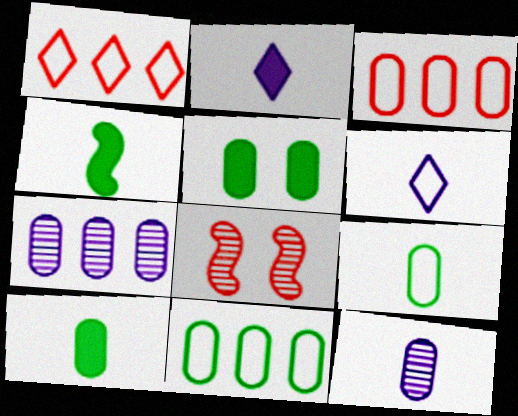[[2, 8, 11], 
[3, 5, 12]]